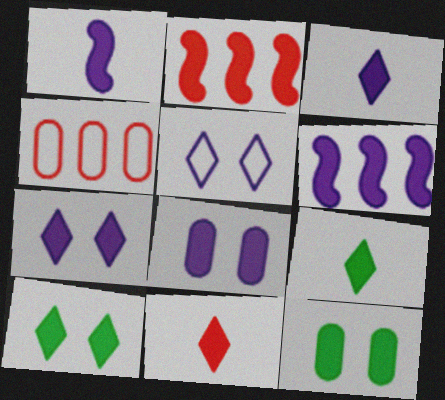[[2, 3, 12], 
[2, 8, 9], 
[3, 6, 8], 
[3, 9, 11], 
[6, 11, 12]]